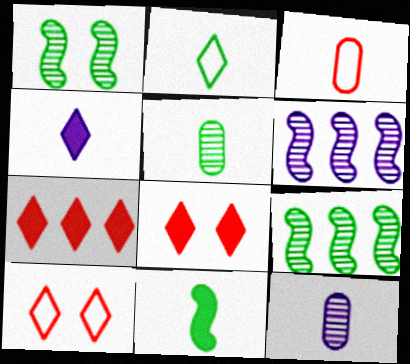[[2, 5, 11]]